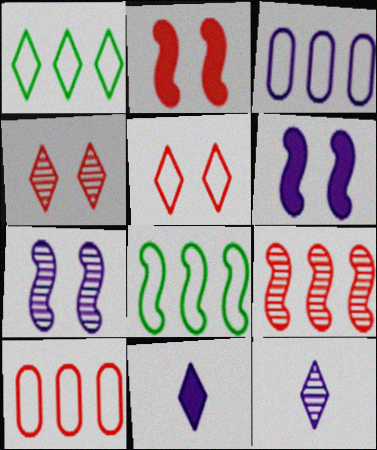[[1, 4, 11], 
[3, 6, 12], 
[3, 7, 11]]